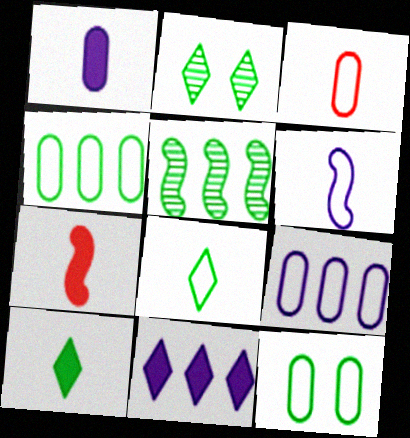[[1, 7, 10], 
[2, 7, 9], 
[3, 6, 8], 
[3, 9, 12], 
[5, 10, 12]]